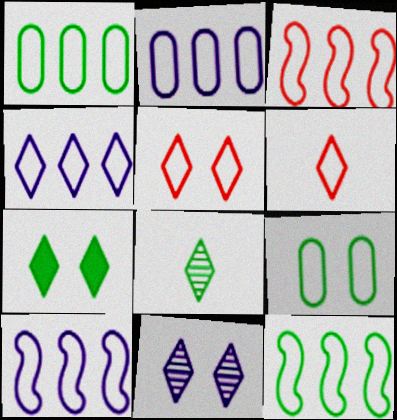[[1, 3, 4], 
[2, 4, 10], 
[3, 10, 12], 
[5, 7, 11], 
[6, 9, 10]]